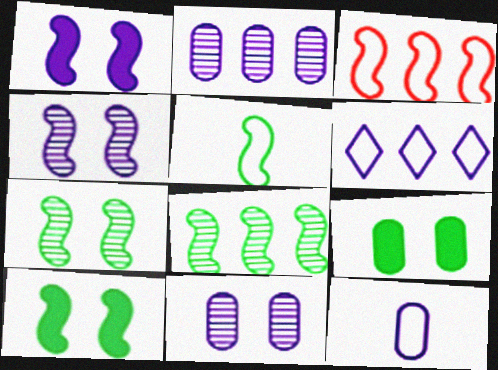[[5, 8, 10]]